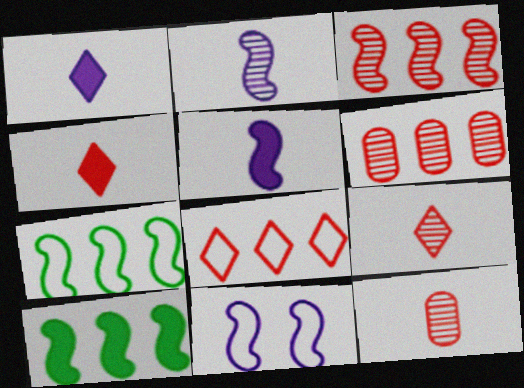[]